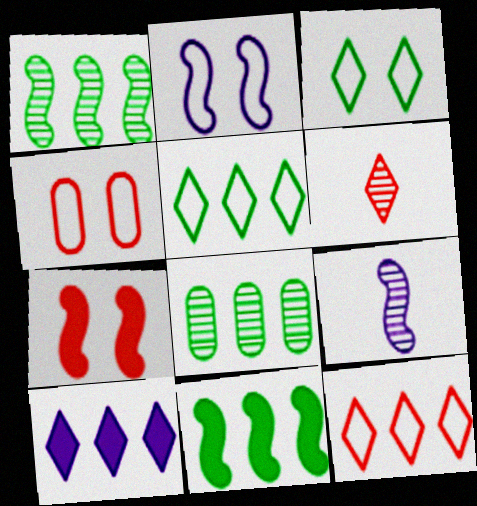[[2, 3, 4], 
[3, 6, 10], 
[5, 8, 11]]